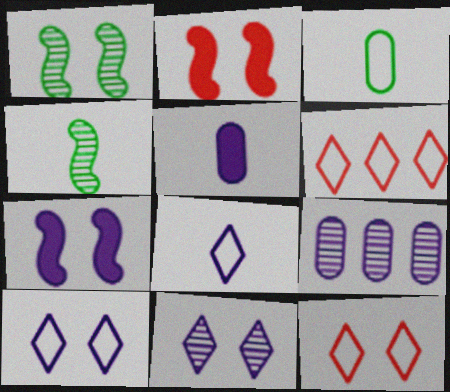[[1, 5, 6], 
[7, 8, 9]]